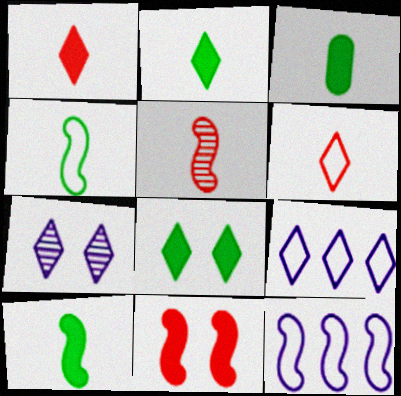[[2, 3, 10]]